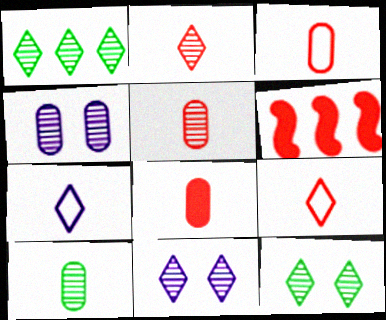[[1, 2, 11], 
[3, 5, 8]]